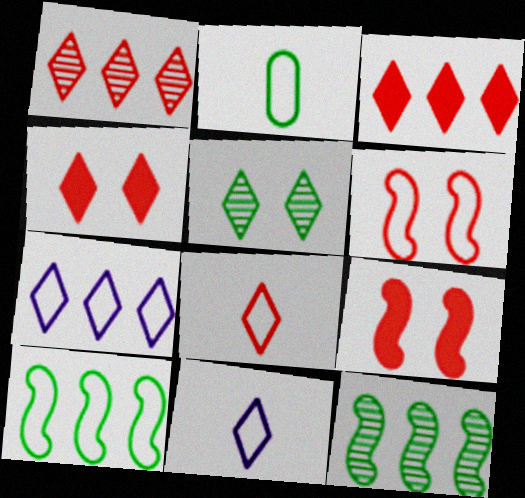[[1, 4, 8], 
[2, 6, 7], 
[3, 5, 11]]